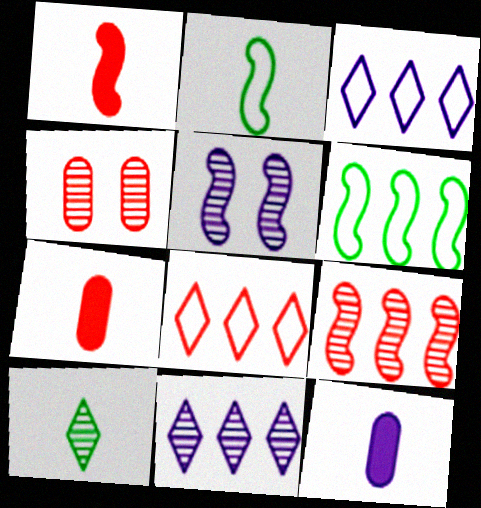[[1, 4, 8], 
[1, 5, 6], 
[3, 5, 12]]